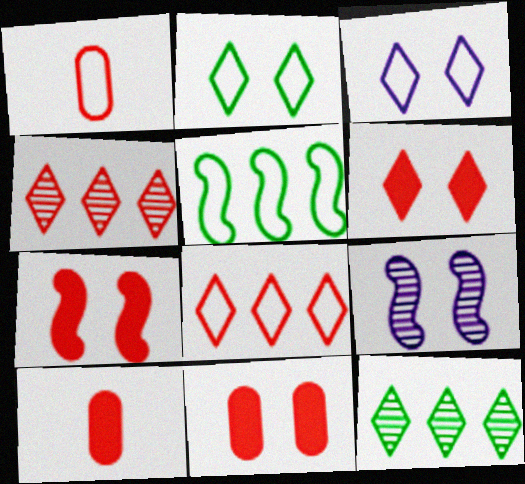[[1, 3, 5], 
[1, 4, 7], 
[2, 9, 11], 
[6, 7, 11]]